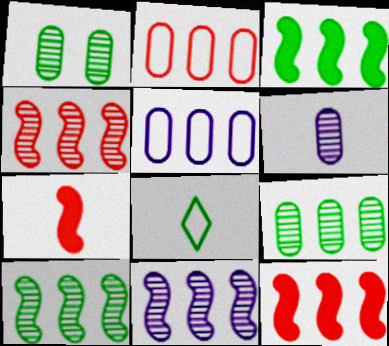[[1, 3, 8], 
[4, 10, 11], 
[6, 7, 8]]